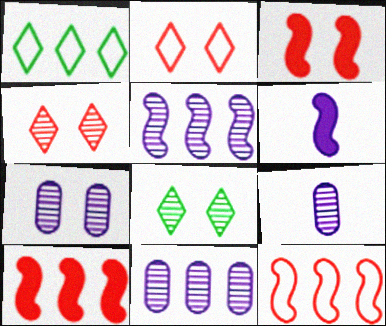[[1, 3, 9], 
[1, 10, 11], 
[7, 9, 11]]